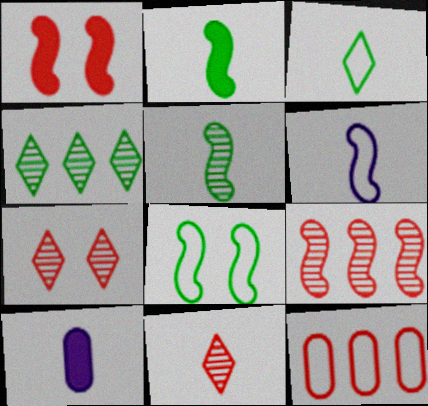[[1, 11, 12]]